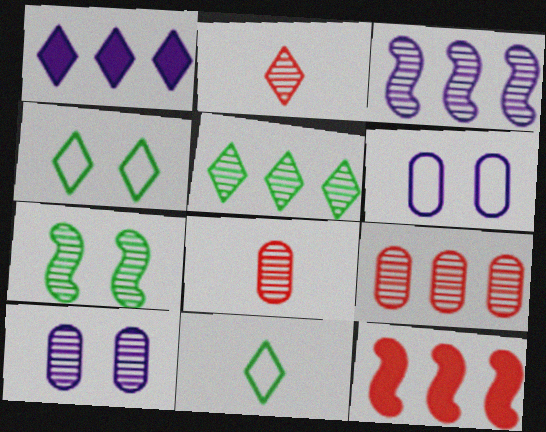[[1, 2, 4], 
[3, 5, 9], 
[10, 11, 12]]